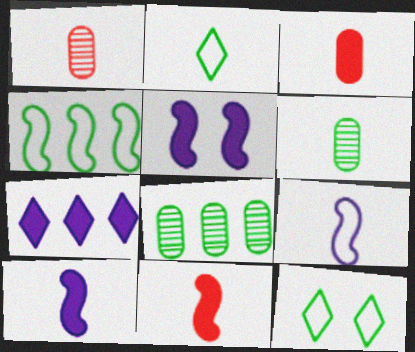[[1, 2, 10]]